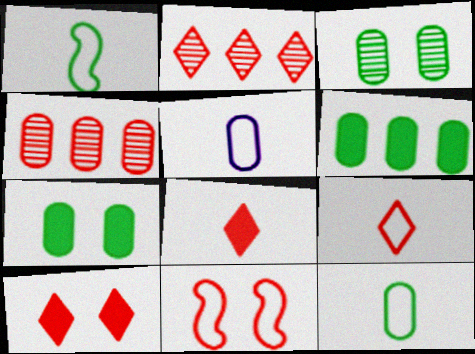[[1, 5, 9], 
[2, 9, 10], 
[3, 6, 12], 
[4, 5, 7], 
[4, 8, 11]]